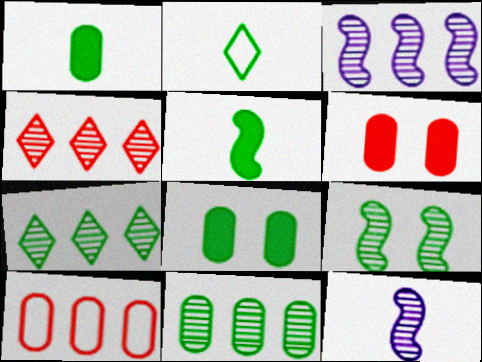[[2, 3, 6], 
[3, 4, 11]]